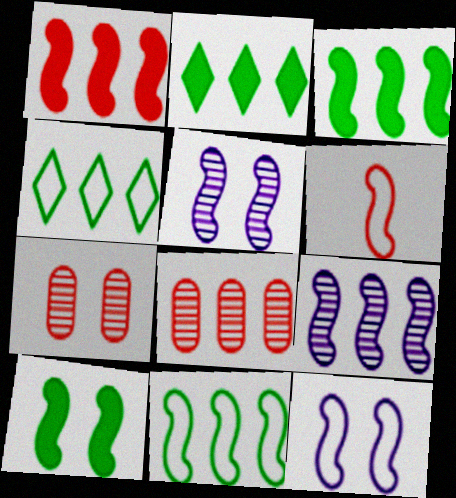[[1, 9, 11], 
[3, 5, 6], 
[6, 9, 10], 
[6, 11, 12]]